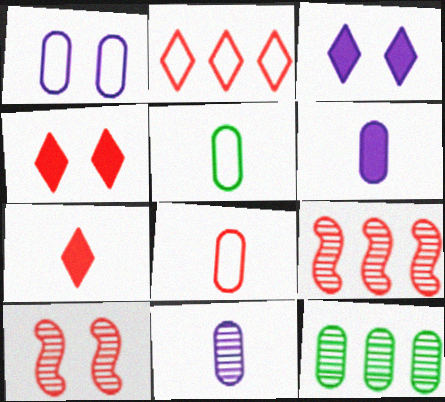[[3, 5, 9], 
[4, 8, 9]]